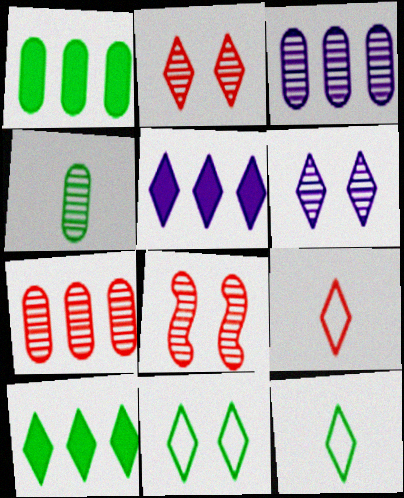[[2, 5, 12], 
[6, 9, 10]]